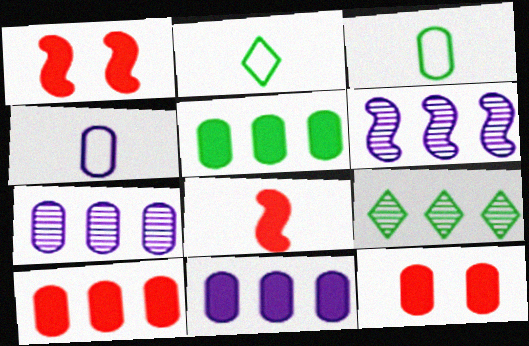[[1, 2, 7], 
[1, 4, 9], 
[2, 6, 12], 
[3, 7, 12], 
[5, 10, 11]]